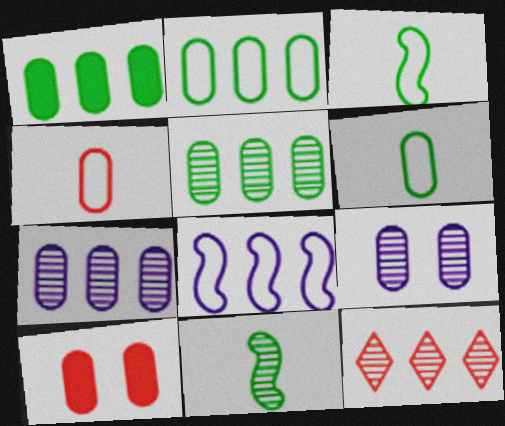[[1, 2, 5], 
[1, 4, 9], 
[1, 8, 12], 
[6, 7, 10], 
[9, 11, 12]]